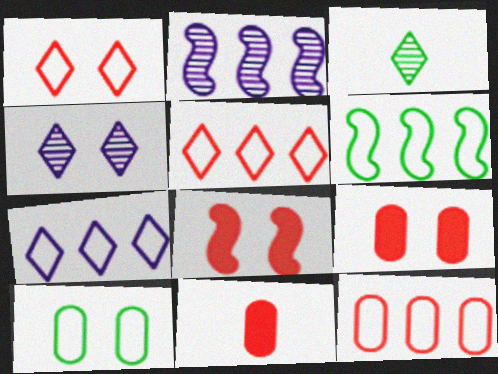[[4, 6, 11], 
[4, 8, 10], 
[6, 7, 12]]